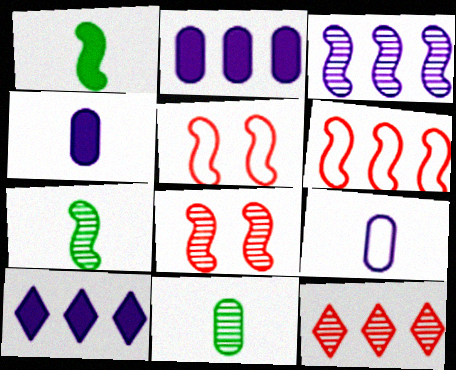[[1, 3, 5], 
[3, 7, 8], 
[5, 10, 11]]